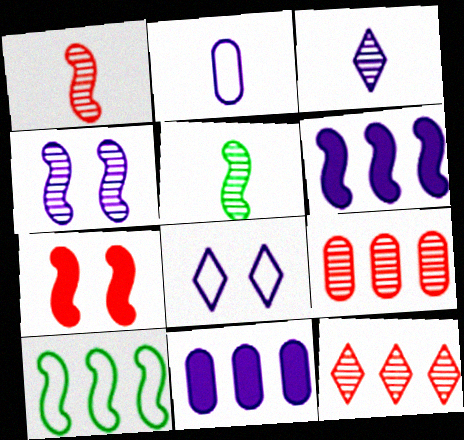[[10, 11, 12]]